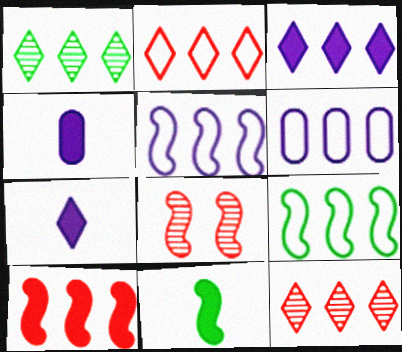[[1, 2, 3], 
[1, 6, 10], 
[2, 6, 9], 
[5, 8, 11]]